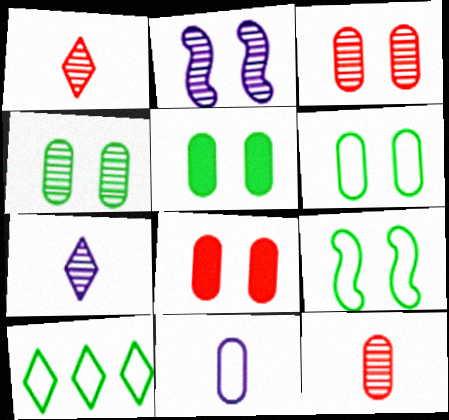[[4, 5, 6]]